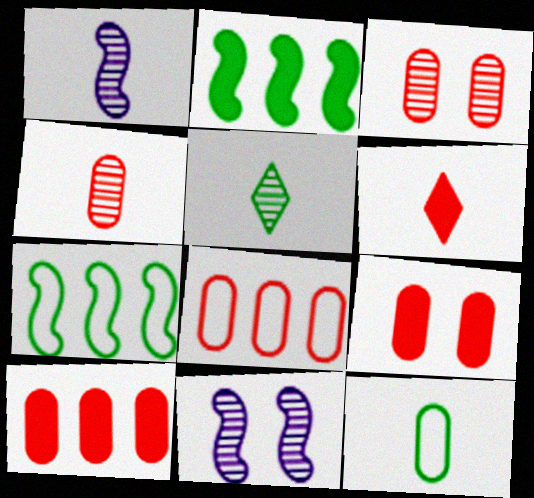[[1, 4, 5], 
[1, 6, 12], 
[4, 8, 9]]